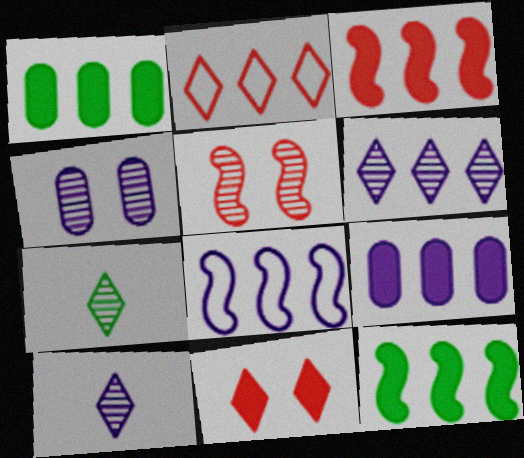[[6, 8, 9]]